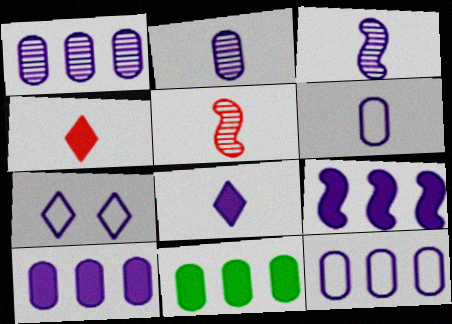[[1, 10, 12], 
[2, 7, 9], 
[3, 6, 8], 
[3, 7, 10], 
[5, 7, 11]]